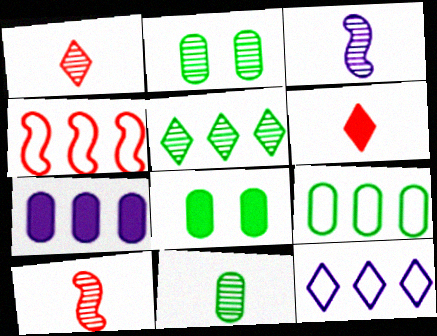[[1, 3, 11], 
[4, 5, 7], 
[4, 9, 12], 
[8, 9, 11], 
[8, 10, 12]]